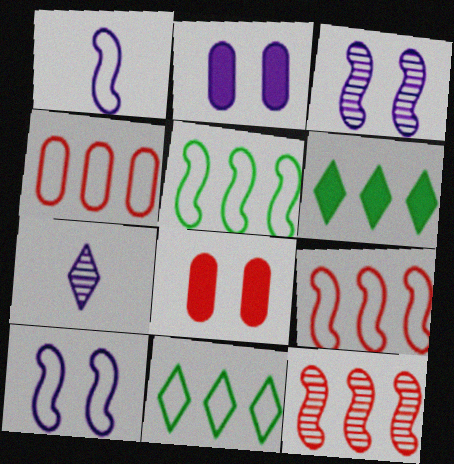[[5, 7, 8]]